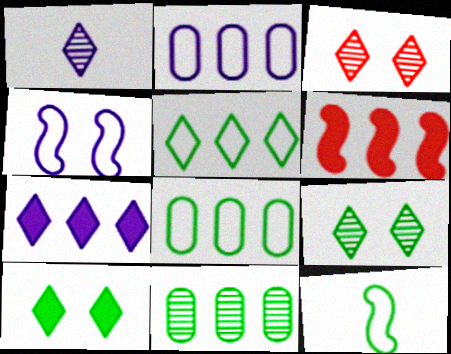[[10, 11, 12]]